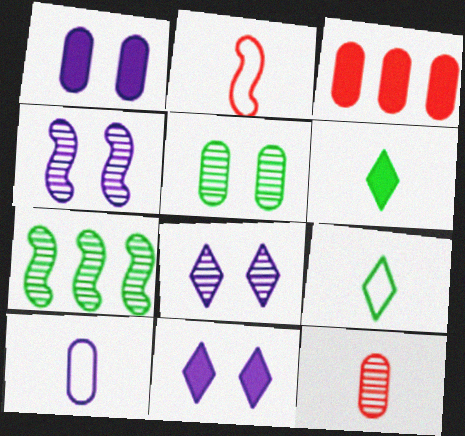[[2, 9, 10], 
[3, 4, 9], 
[3, 5, 10], 
[7, 8, 12]]